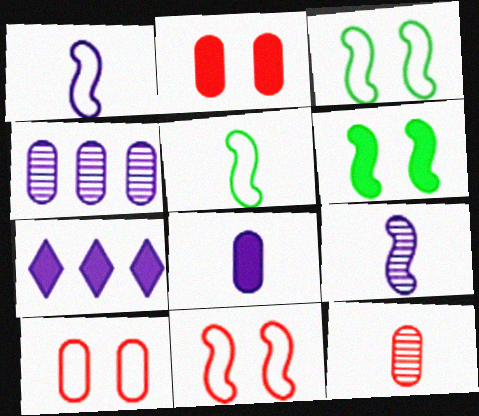[[3, 7, 12]]